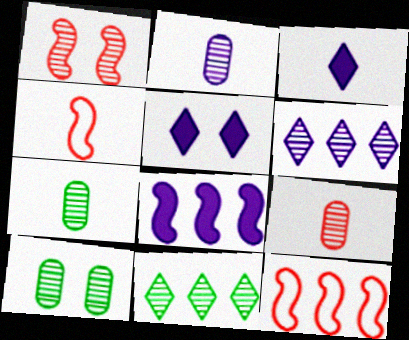[[1, 2, 11], 
[1, 6, 7], 
[2, 7, 9], 
[3, 4, 7], 
[3, 10, 12], 
[5, 7, 12]]